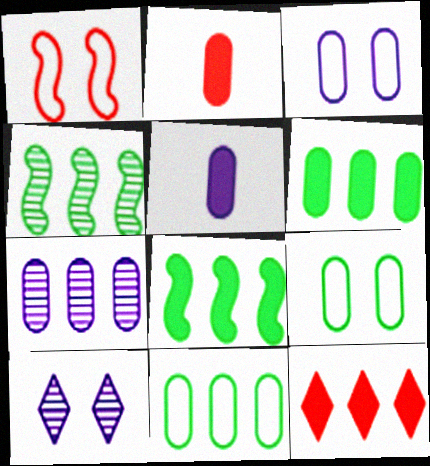[[2, 7, 9], 
[3, 5, 7]]